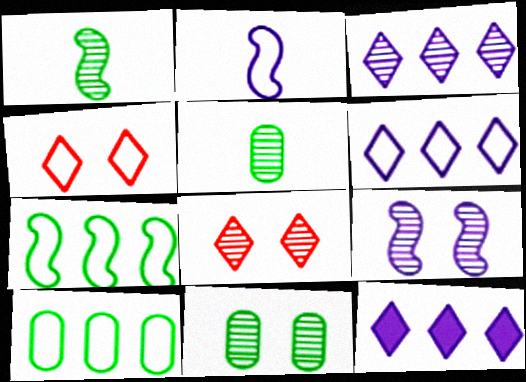[[2, 4, 10], 
[3, 6, 12], 
[8, 9, 11]]